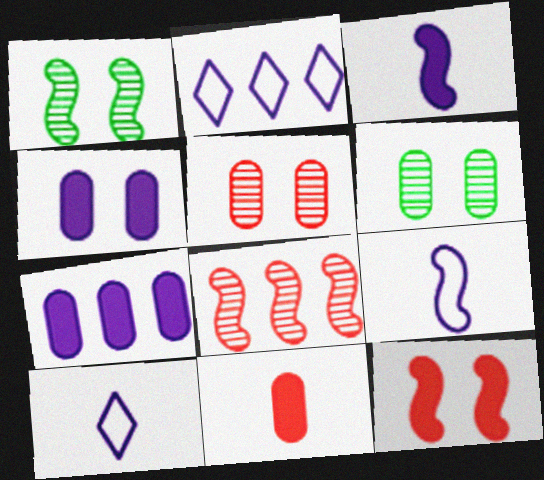[[1, 2, 11]]